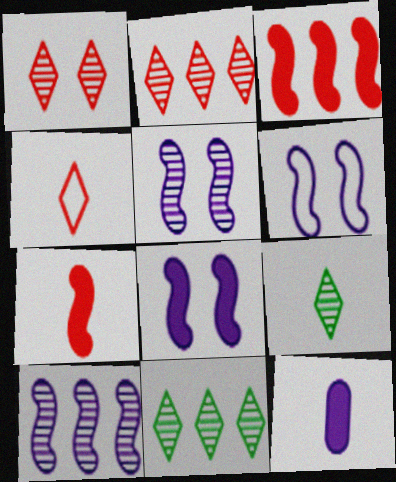[[5, 6, 8]]